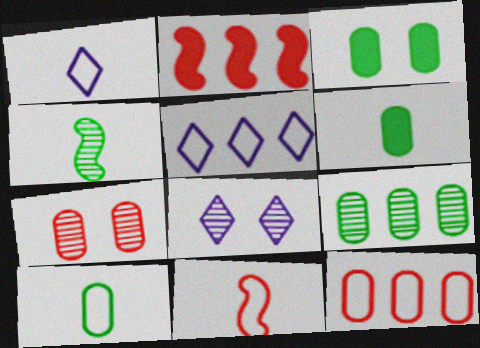[[1, 10, 11], 
[2, 5, 9], 
[2, 8, 10], 
[3, 9, 10]]